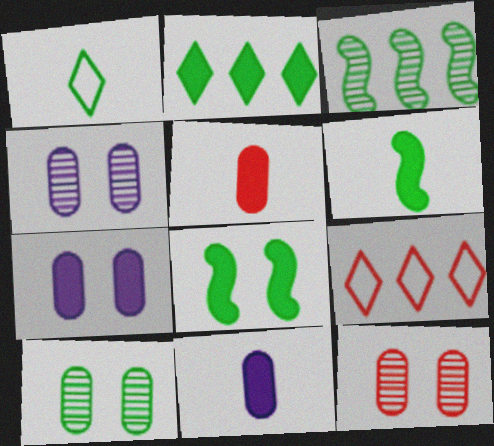[[4, 6, 9], 
[4, 10, 12]]